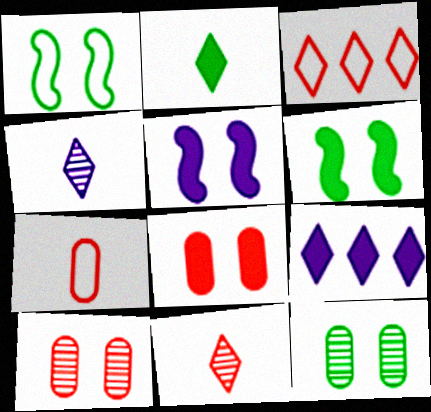[]